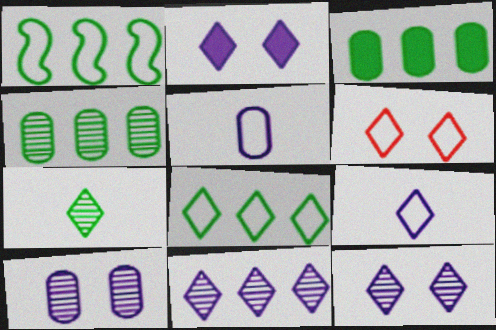[[1, 5, 6], 
[2, 9, 11], 
[6, 8, 9]]